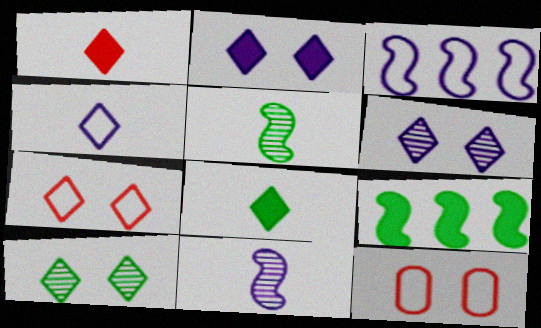[[2, 7, 10]]